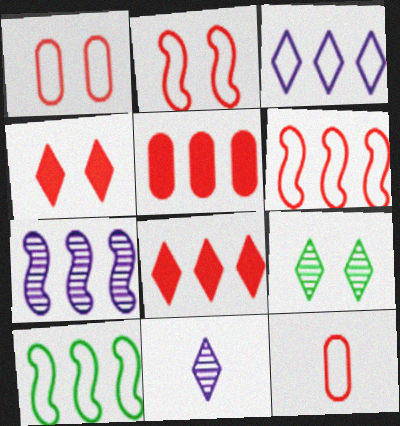[]